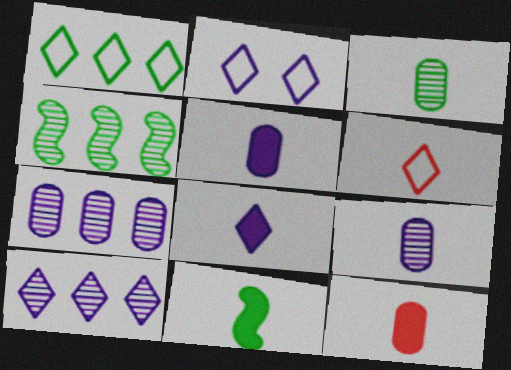[[1, 2, 6], 
[2, 4, 12], 
[2, 8, 10], 
[6, 9, 11], 
[8, 11, 12]]